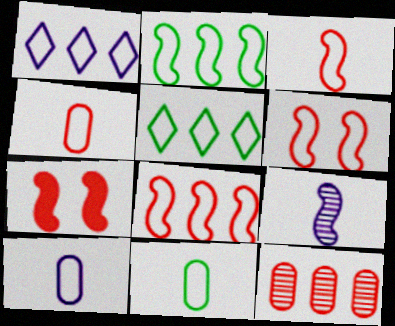[[1, 6, 11], 
[2, 7, 9], 
[3, 6, 8], 
[4, 10, 11], 
[5, 6, 10]]